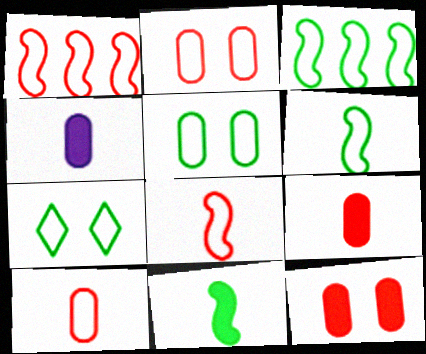[]